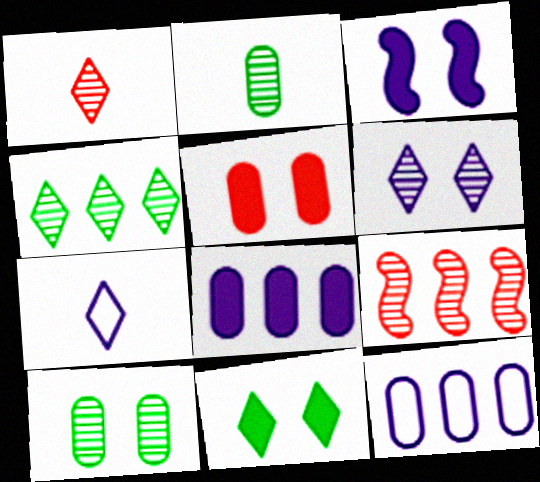[[1, 4, 6], 
[2, 5, 12], 
[2, 6, 9], 
[3, 5, 11]]